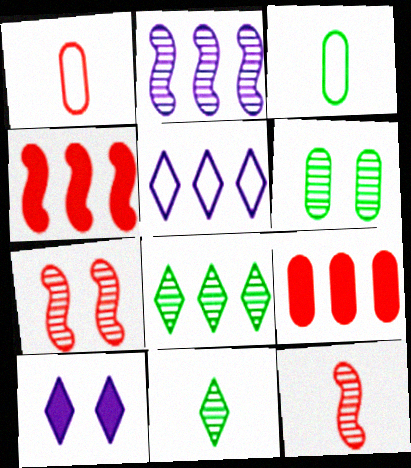[]